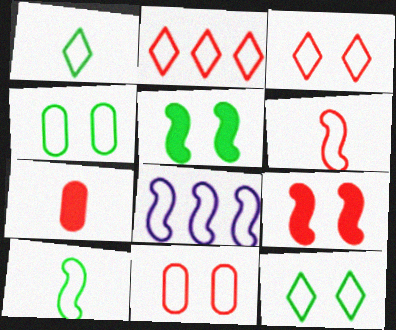[[1, 8, 11], 
[2, 6, 11]]